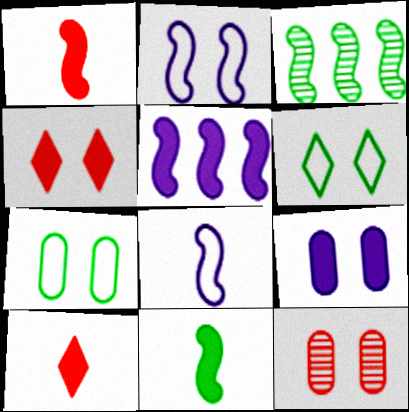[[1, 2, 3], 
[7, 9, 12]]